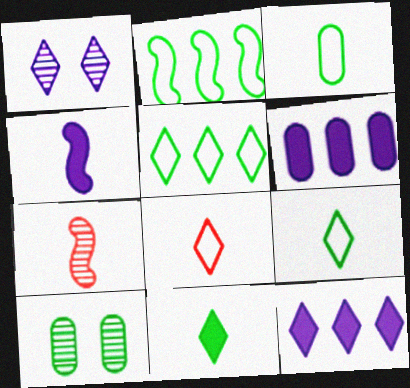[[2, 10, 11]]